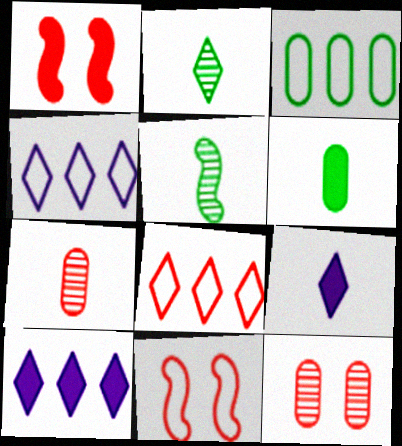[[1, 6, 10], 
[1, 7, 8]]